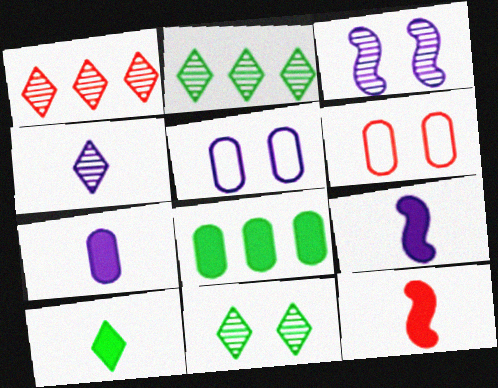[[1, 4, 11], 
[1, 6, 12], 
[2, 5, 12], 
[2, 6, 9], 
[7, 10, 12]]